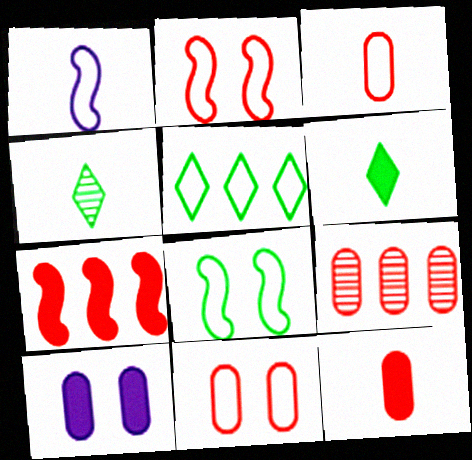[[1, 4, 12], 
[1, 5, 11], 
[6, 7, 10], 
[9, 11, 12]]